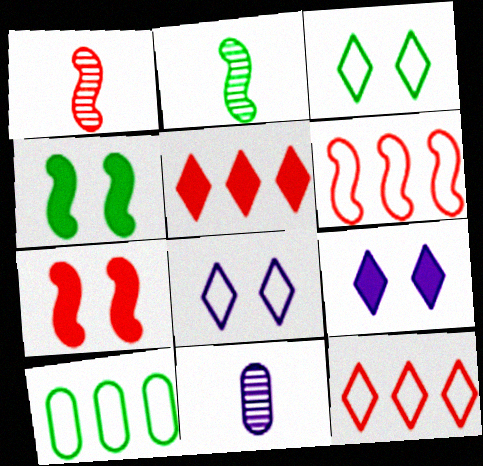[[1, 6, 7], 
[1, 9, 10], 
[4, 11, 12]]